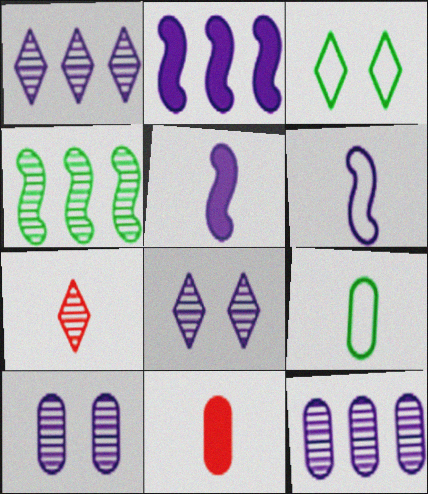[[4, 7, 10], 
[5, 7, 9]]